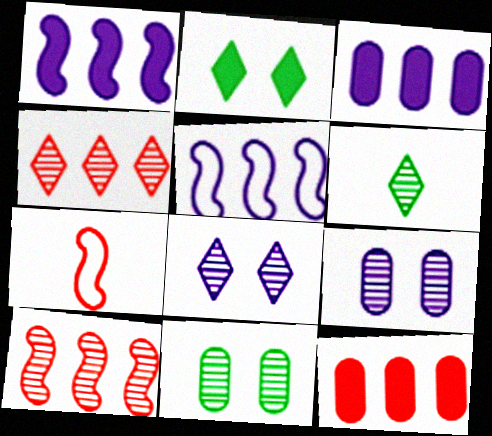[[4, 6, 8], 
[6, 9, 10]]